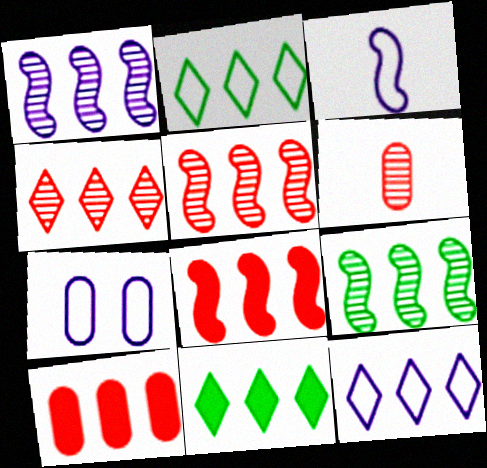[[1, 2, 10], 
[1, 5, 9], 
[3, 7, 12], 
[4, 11, 12], 
[9, 10, 12]]